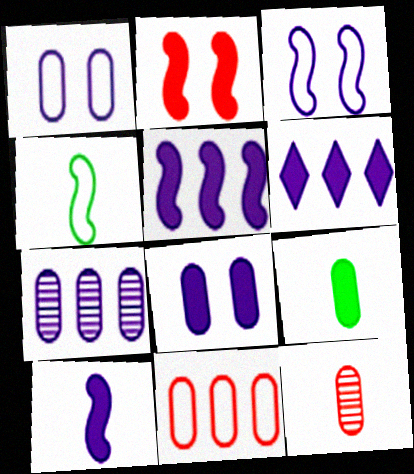[[2, 6, 9], 
[6, 8, 10]]